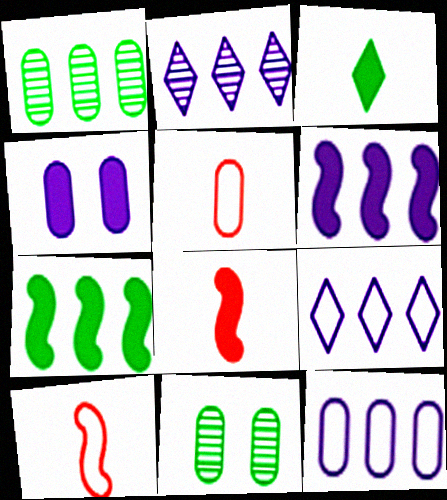[[1, 4, 5], 
[2, 6, 12], 
[8, 9, 11]]